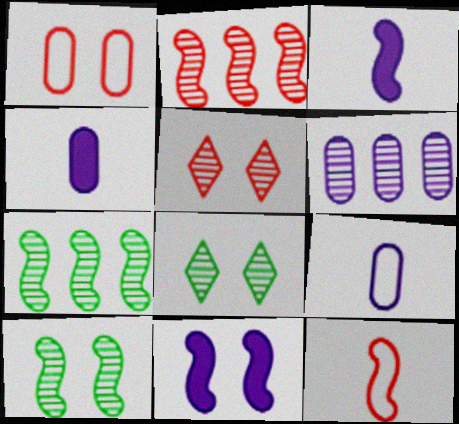[[1, 8, 11], 
[7, 11, 12]]